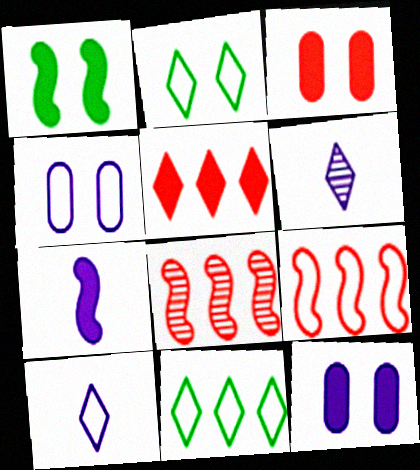[[2, 5, 6]]